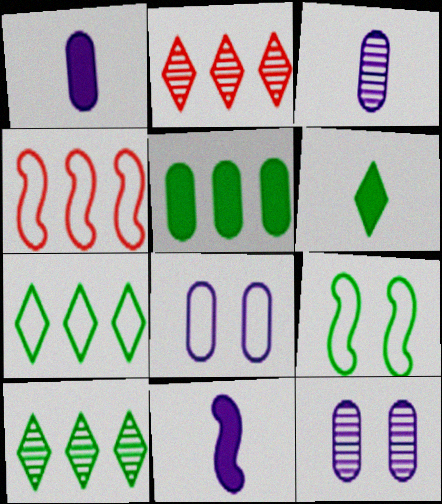[[1, 2, 9], 
[4, 6, 12]]